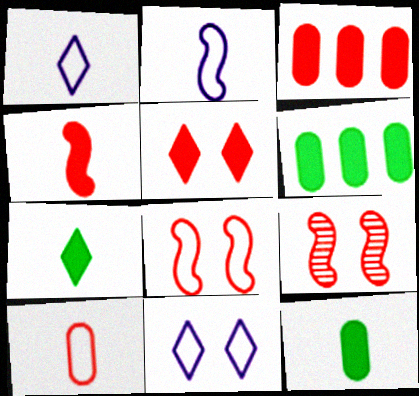[[1, 6, 9], 
[3, 4, 5]]